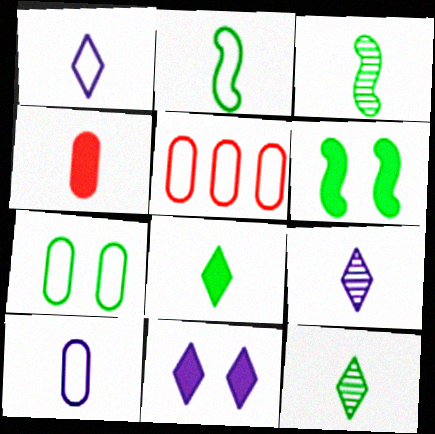[[1, 3, 4], 
[2, 4, 9], 
[3, 5, 11], 
[5, 6, 9], 
[5, 7, 10]]